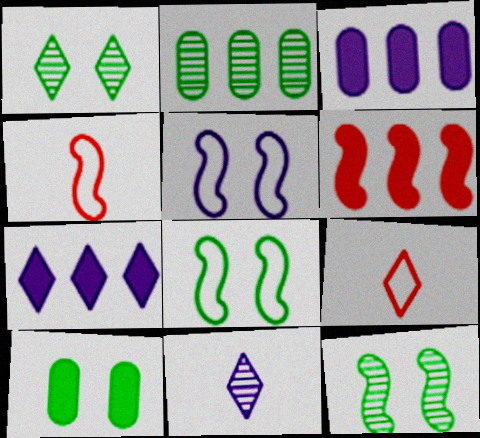[[1, 3, 4], 
[1, 7, 9], 
[1, 8, 10], 
[3, 5, 11], 
[3, 9, 12]]